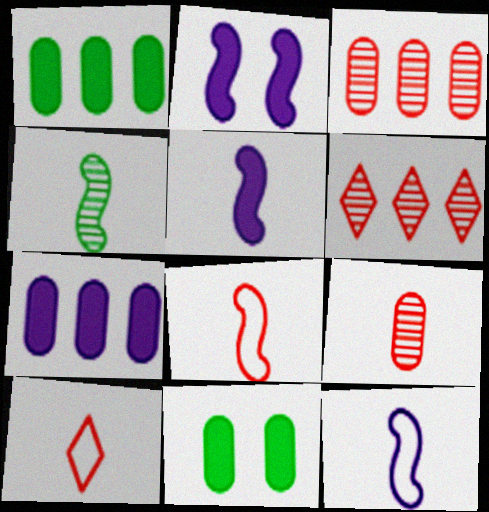[[4, 5, 8], 
[6, 11, 12]]